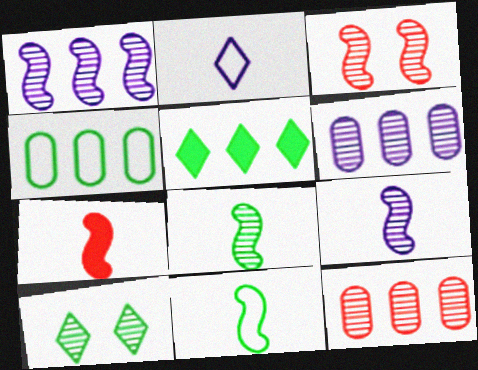[[1, 3, 8], 
[7, 9, 11], 
[9, 10, 12]]